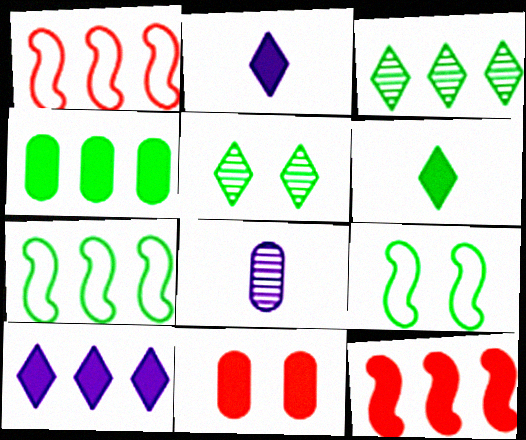[[3, 4, 7], 
[4, 10, 12]]